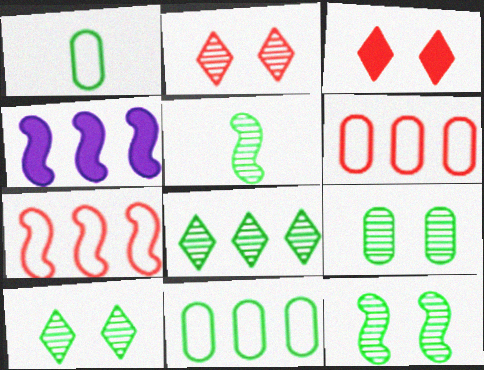[[1, 2, 4], 
[4, 6, 8], 
[5, 8, 9], 
[9, 10, 12]]